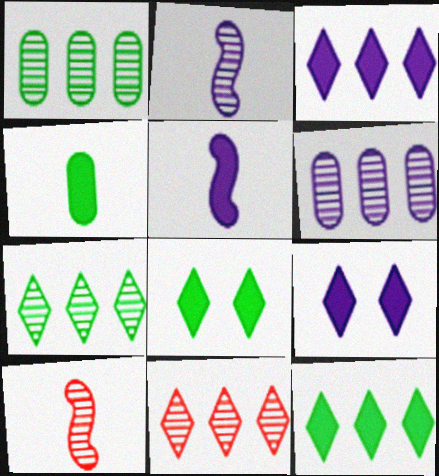[]